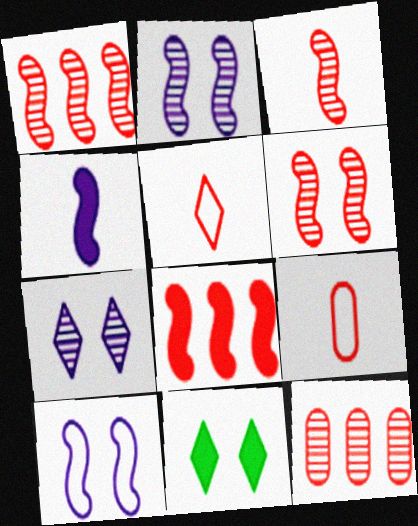[[1, 3, 6]]